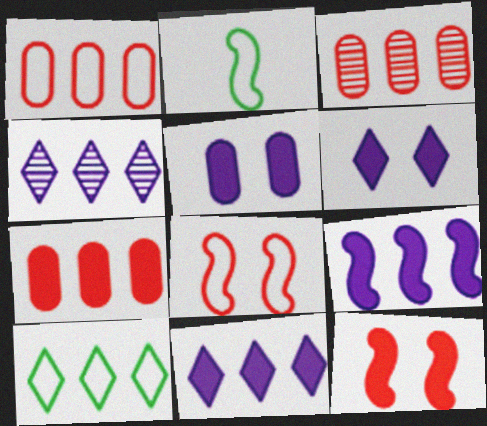[[1, 3, 7], 
[2, 3, 6], 
[3, 9, 10]]